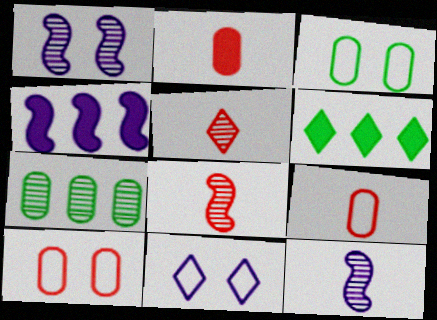[[1, 5, 7], 
[1, 6, 9], 
[3, 4, 5], 
[5, 6, 11], 
[6, 10, 12]]